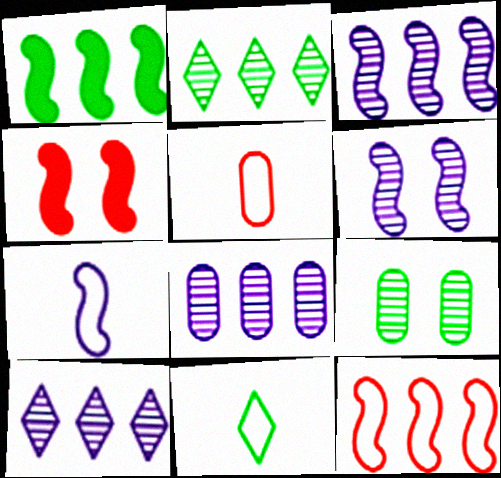[[1, 3, 12], 
[1, 9, 11], 
[3, 8, 10], 
[4, 8, 11], 
[5, 7, 11]]